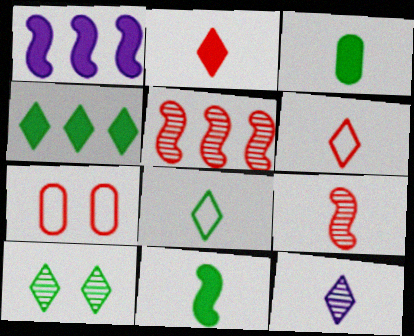[[2, 5, 7], 
[2, 8, 12], 
[4, 8, 10]]